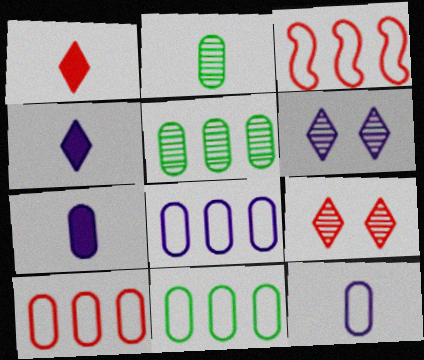[[8, 10, 11]]